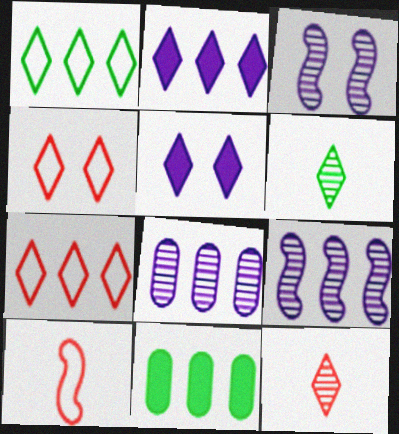[[1, 5, 12], 
[2, 4, 6], 
[5, 6, 7], 
[7, 9, 11]]